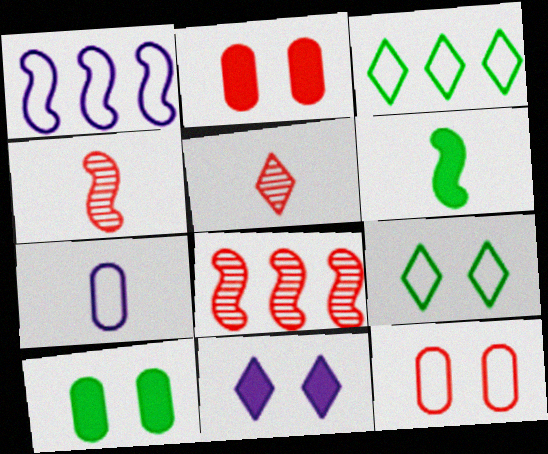[[1, 5, 10], 
[3, 5, 11], 
[5, 6, 7]]